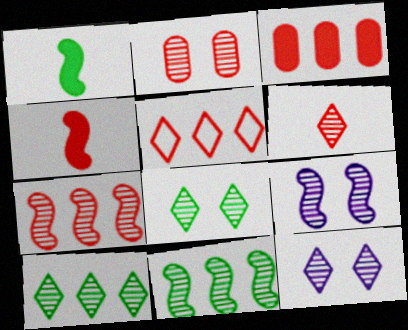[[2, 4, 5], 
[2, 6, 7], 
[2, 8, 9], 
[3, 5, 7], 
[6, 10, 12]]